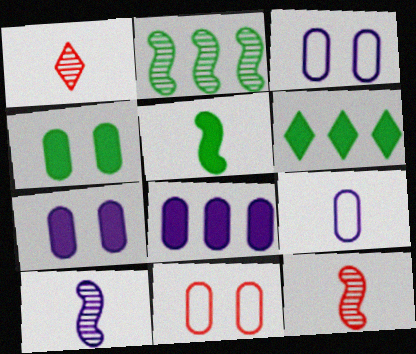[[1, 5, 9], 
[3, 6, 12], 
[4, 5, 6], 
[6, 10, 11]]